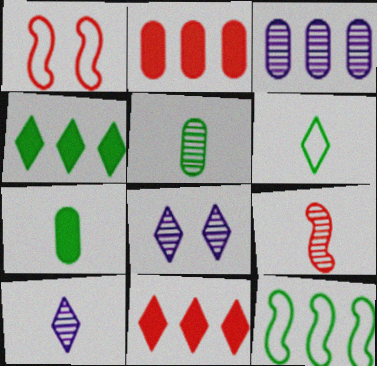[[3, 11, 12], 
[5, 9, 10], 
[6, 8, 11]]